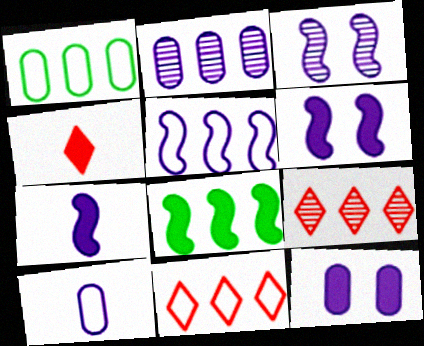[[1, 3, 4], 
[1, 5, 11], 
[2, 8, 11], 
[2, 10, 12], 
[3, 5, 7], 
[4, 8, 12]]